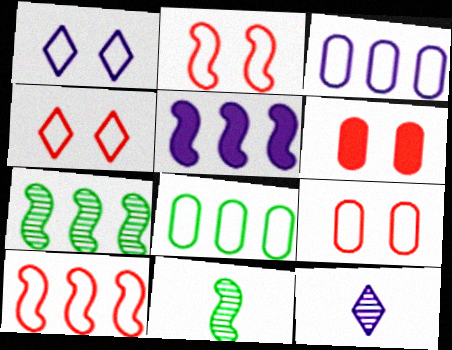[[2, 4, 9], 
[2, 5, 11], 
[5, 7, 10]]